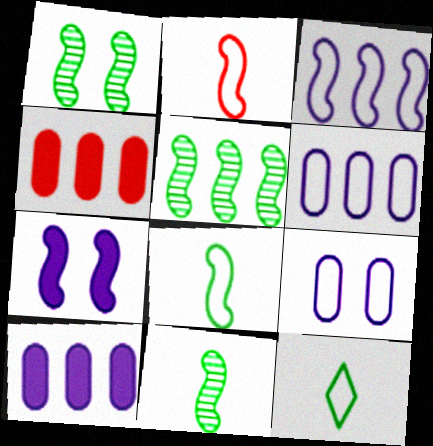[[1, 5, 11], 
[2, 5, 7]]